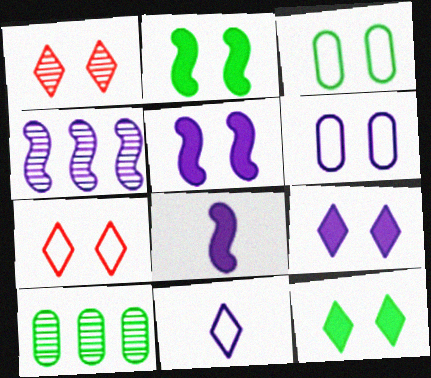[[1, 2, 6], 
[1, 3, 5], 
[7, 8, 10]]